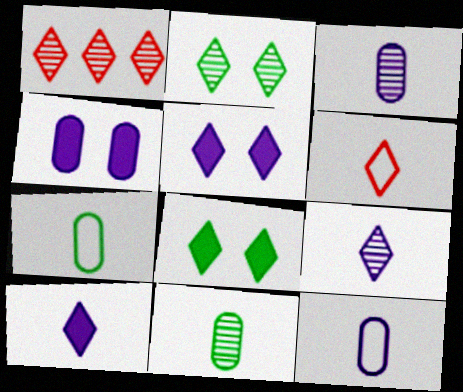[[1, 2, 9]]